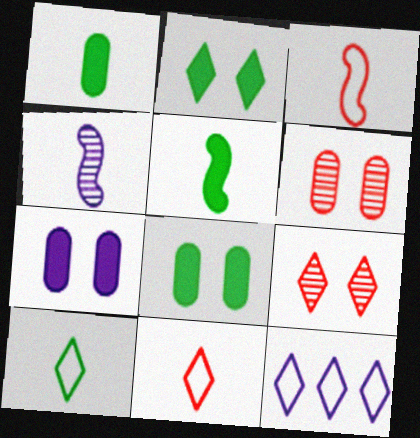[[1, 4, 11], 
[3, 4, 5], 
[4, 7, 12], 
[5, 6, 12]]